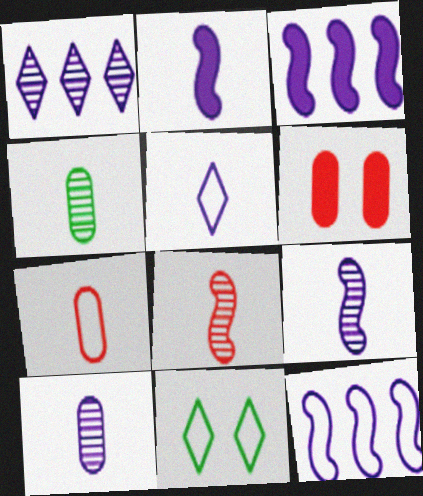[[2, 5, 10], 
[7, 11, 12]]